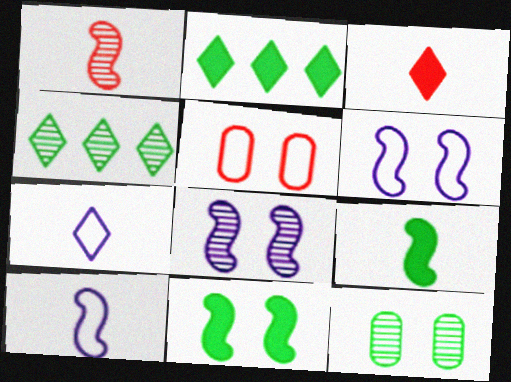[[1, 9, 10]]